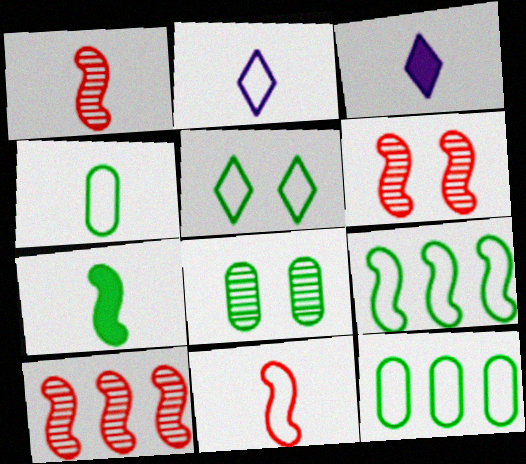[[1, 3, 4], 
[1, 6, 10], 
[2, 4, 11], 
[3, 6, 12], 
[4, 5, 9]]